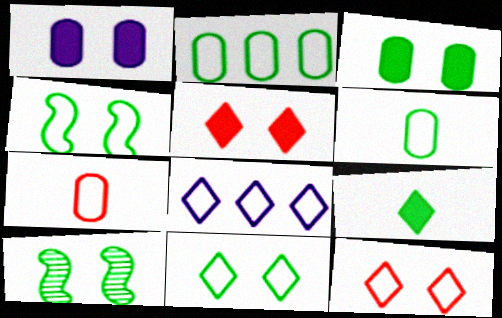[[1, 10, 12], 
[2, 9, 10], 
[3, 10, 11], 
[4, 7, 8]]